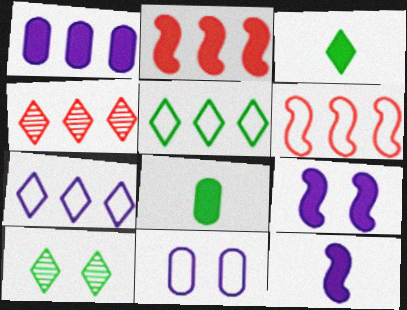[[3, 5, 10]]